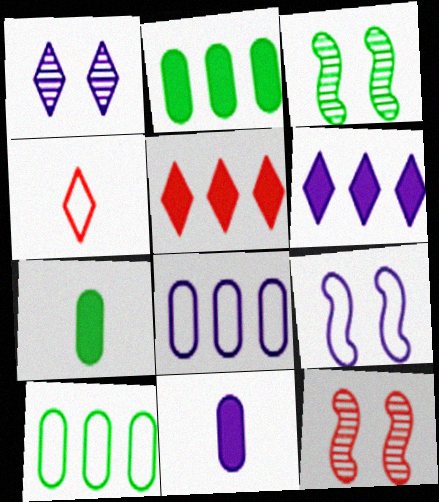[[4, 9, 10]]